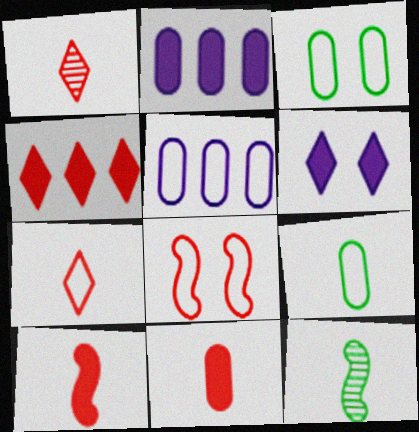[]